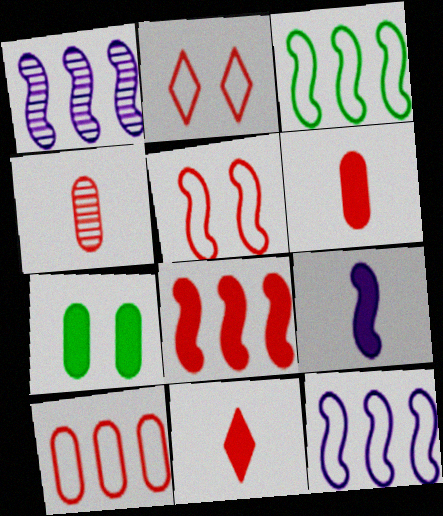[[1, 3, 8], 
[2, 4, 8]]